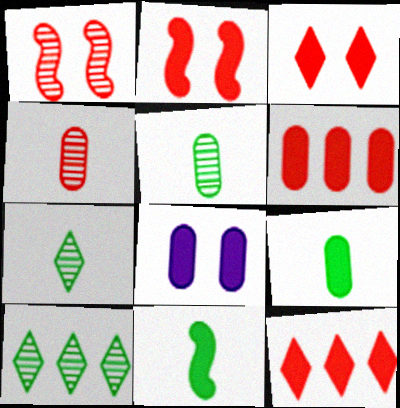[[6, 8, 9], 
[8, 11, 12]]